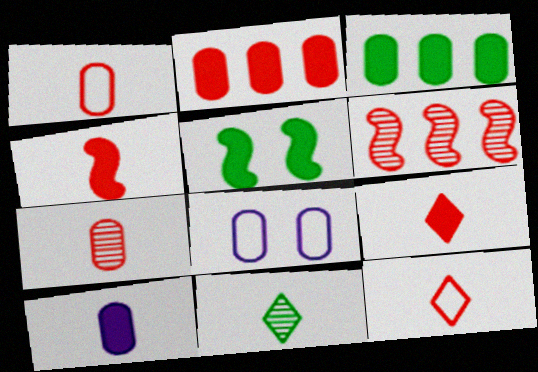[[3, 7, 8], 
[4, 7, 12]]